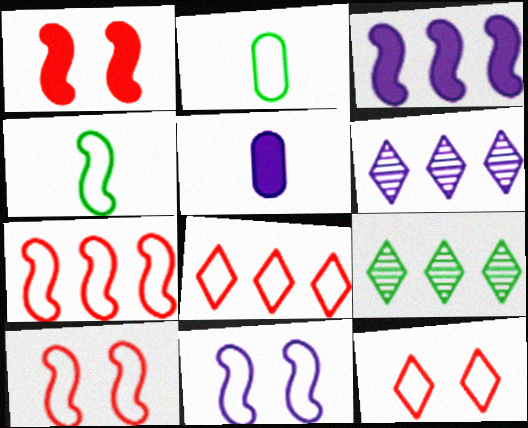[[1, 2, 6], 
[2, 8, 11], 
[4, 7, 11], 
[5, 6, 11], 
[5, 9, 10]]